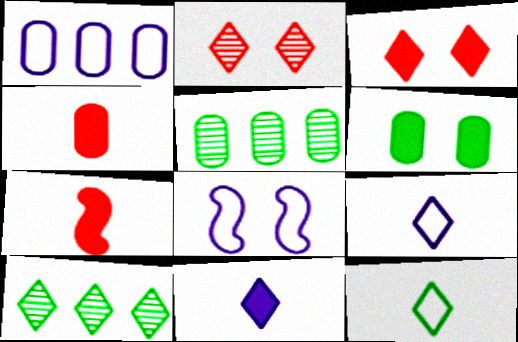[[1, 8, 9], 
[2, 6, 8], 
[3, 9, 10], 
[4, 8, 10]]